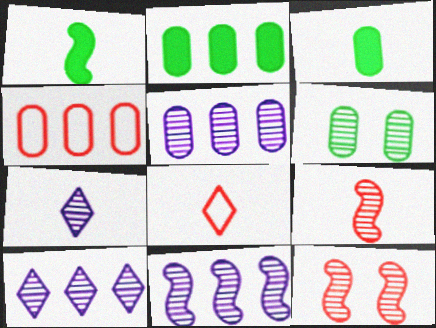[[2, 4, 5], 
[5, 10, 11], 
[6, 9, 10]]